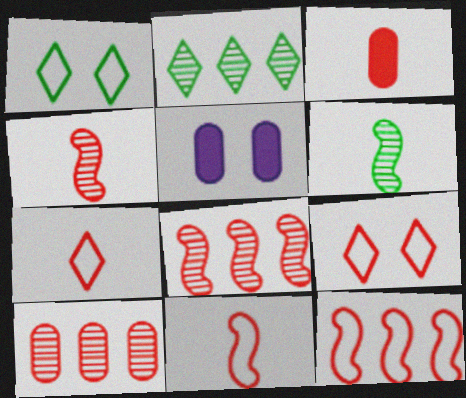[[2, 5, 11], 
[3, 4, 7], 
[3, 8, 9]]